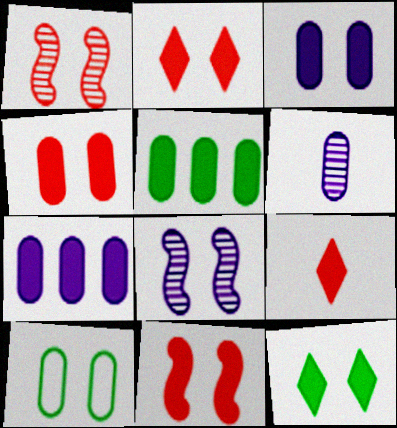[[2, 4, 11], 
[2, 8, 10], 
[3, 11, 12]]